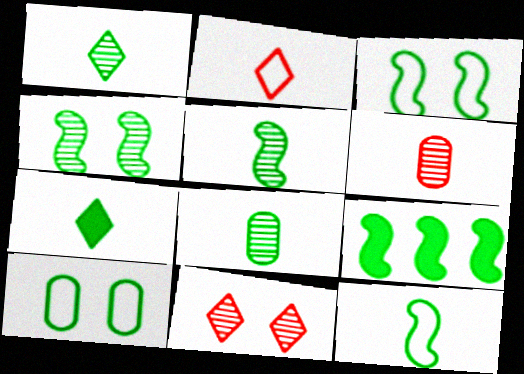[[1, 5, 8], 
[1, 9, 10], 
[3, 5, 9], 
[4, 9, 12], 
[7, 8, 12]]